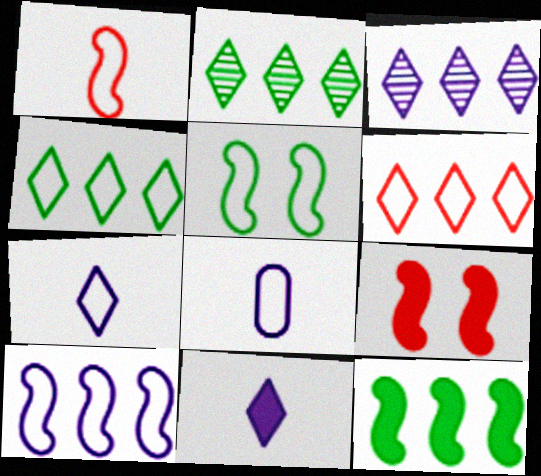[[1, 5, 10], 
[2, 8, 9], 
[5, 6, 8]]